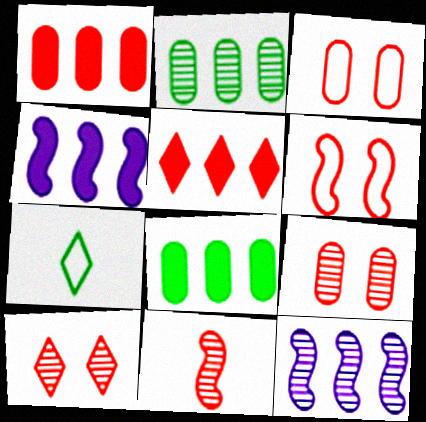[[3, 5, 11], 
[4, 5, 8], 
[4, 7, 9]]